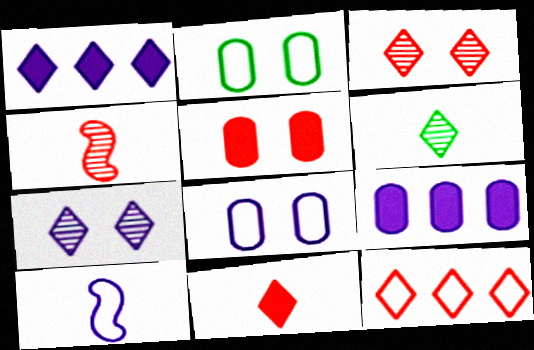[[1, 2, 4], 
[2, 10, 12], 
[3, 11, 12], 
[4, 5, 12], 
[7, 9, 10]]